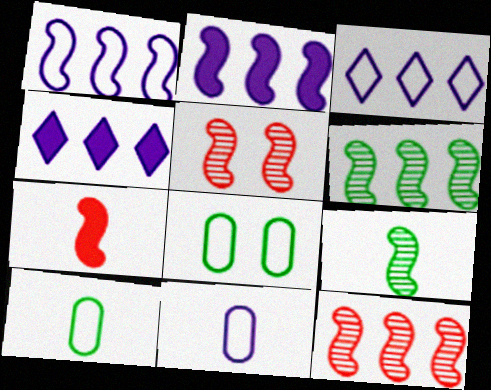[[4, 5, 10]]